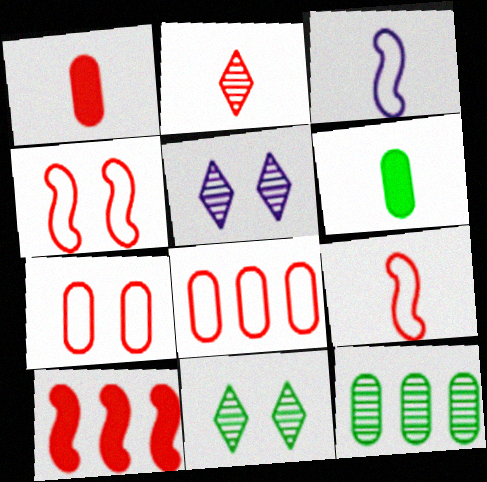[[1, 2, 9], 
[2, 3, 6], 
[2, 7, 10]]